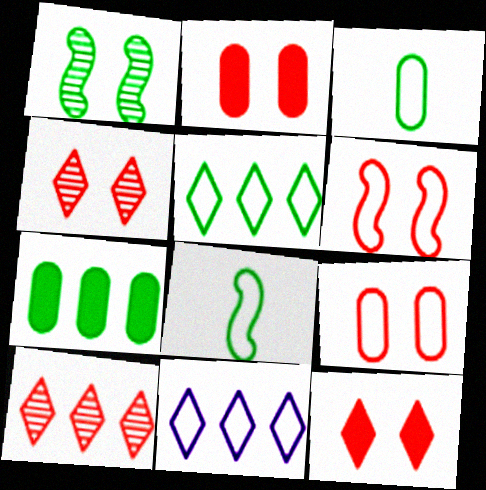[[2, 4, 6], 
[3, 6, 11], 
[8, 9, 11]]